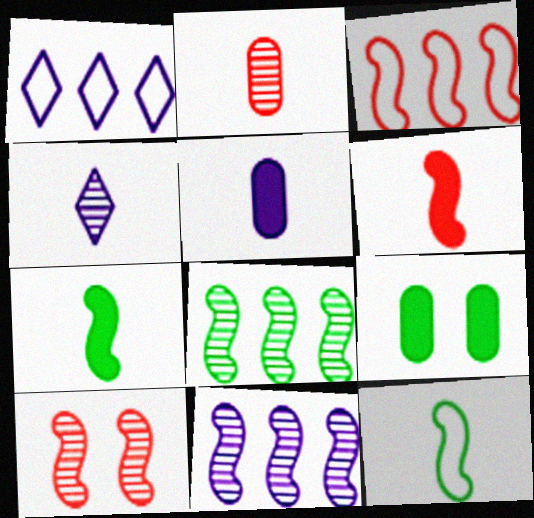[[3, 4, 9], 
[3, 6, 10]]